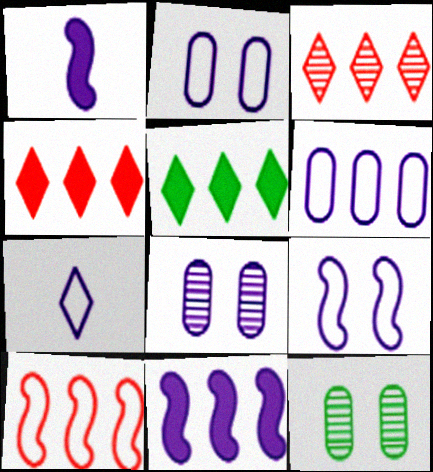[[6, 7, 9], 
[7, 8, 11]]